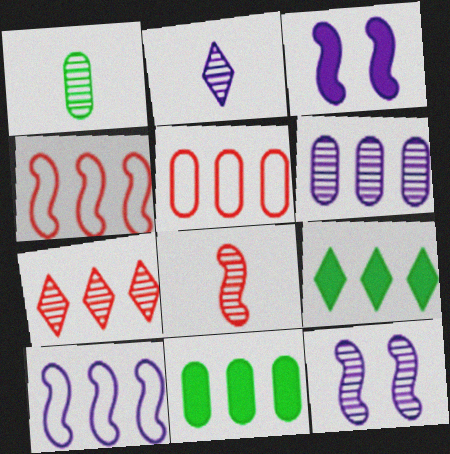[[1, 2, 8], 
[1, 7, 12], 
[2, 6, 12], 
[4, 6, 9], 
[5, 6, 11], 
[7, 10, 11]]